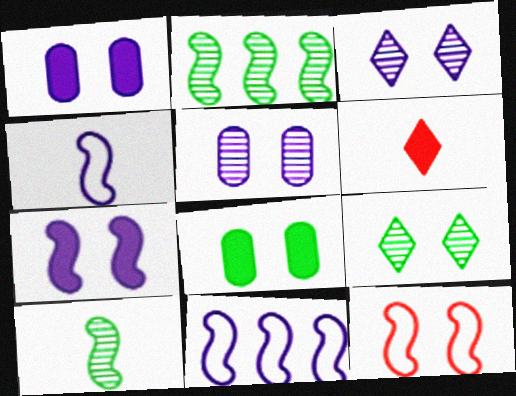[[1, 9, 12], 
[3, 8, 12]]